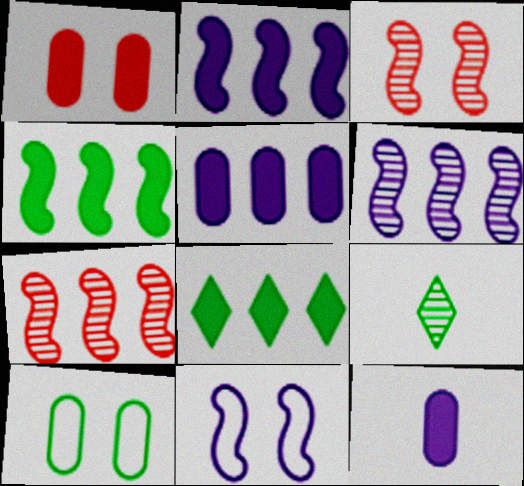[[4, 9, 10]]